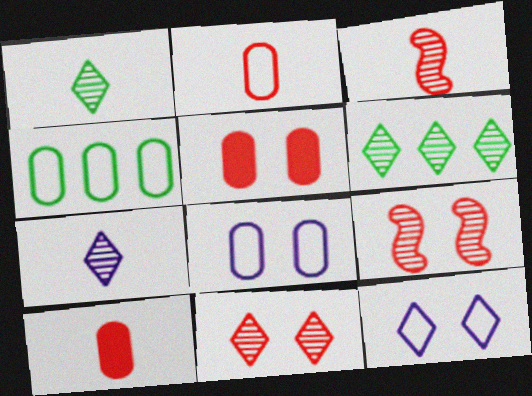[[2, 4, 8], 
[6, 7, 11]]